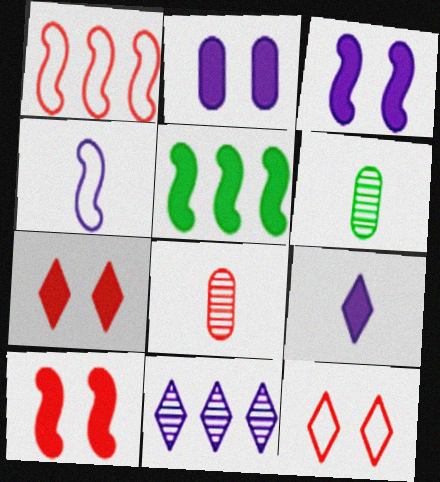[[1, 7, 8], 
[2, 4, 11]]